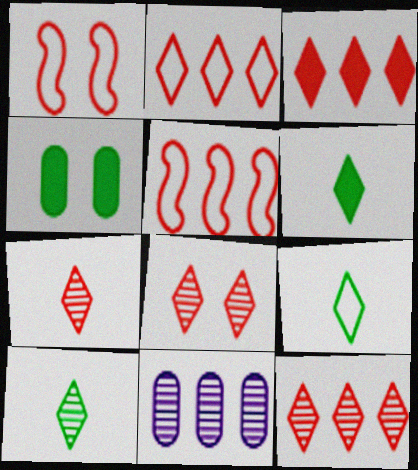[[1, 6, 11], 
[2, 3, 12], 
[6, 9, 10], 
[7, 8, 12]]